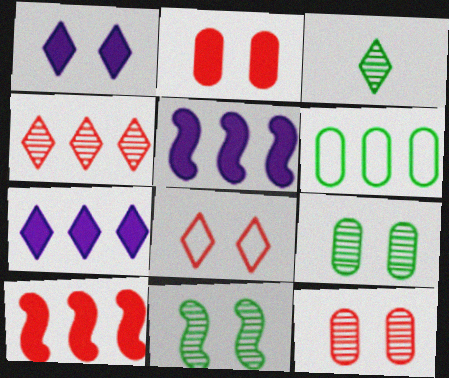[[3, 7, 8], 
[4, 5, 6]]